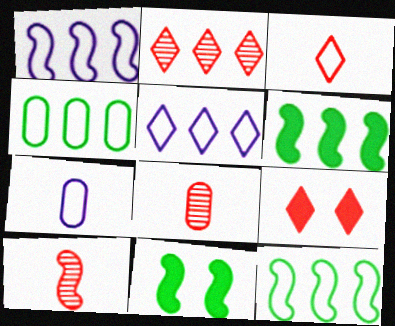[[1, 10, 11], 
[2, 3, 9], 
[2, 7, 11], 
[5, 8, 11]]